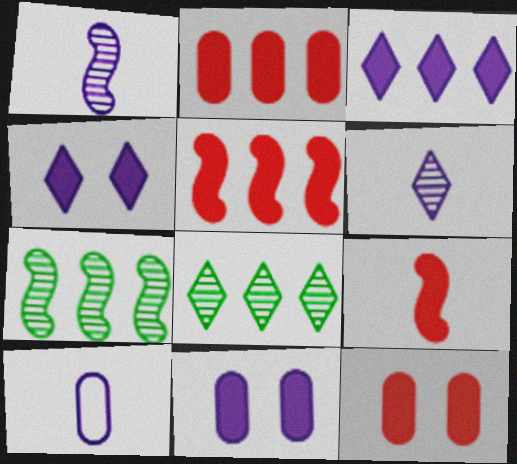[]